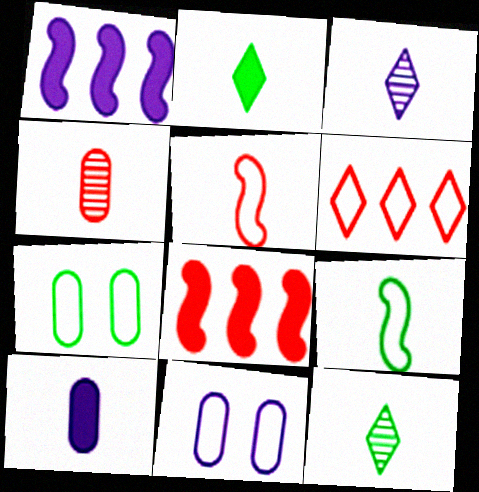[[1, 3, 11], 
[3, 7, 8], 
[5, 10, 12], 
[6, 9, 11], 
[8, 11, 12]]